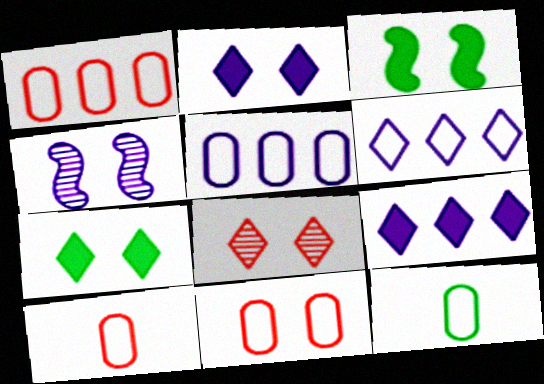[[1, 10, 11], 
[4, 7, 11], 
[5, 11, 12]]